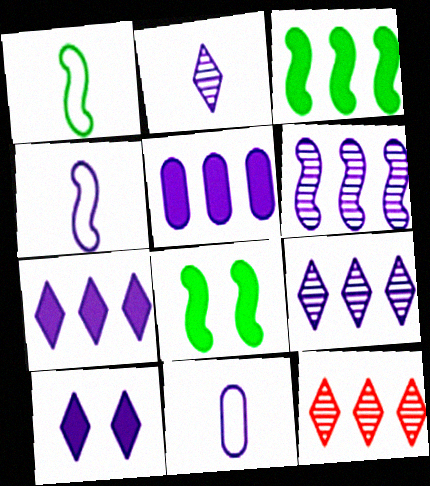[[6, 10, 11], 
[8, 11, 12]]